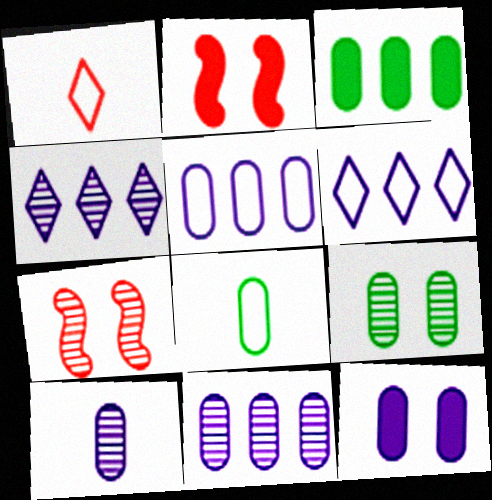[[2, 4, 8], 
[3, 8, 9], 
[5, 10, 12]]